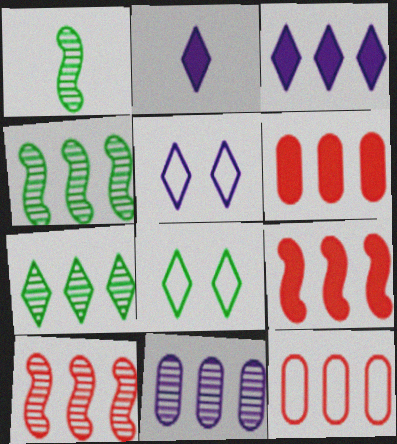[[1, 5, 6], 
[3, 4, 12], 
[7, 10, 11]]